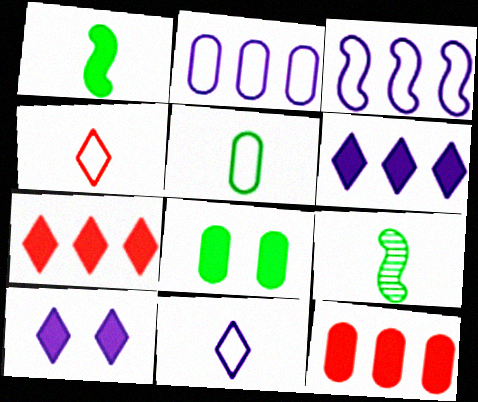[[1, 10, 12]]